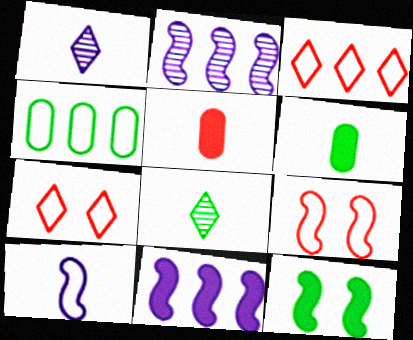[[2, 6, 7], 
[4, 7, 10], 
[4, 8, 12], 
[5, 8, 10]]